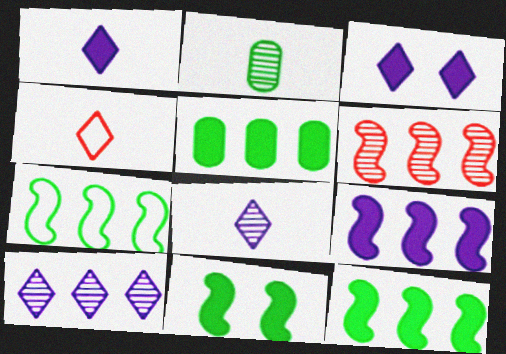[[6, 7, 9]]